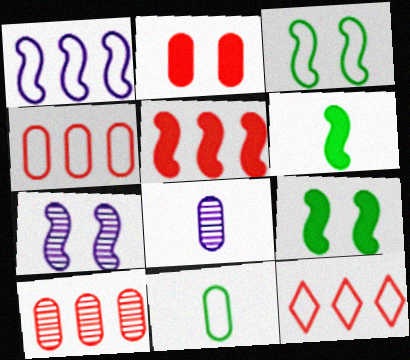[[5, 10, 12], 
[8, 9, 12]]